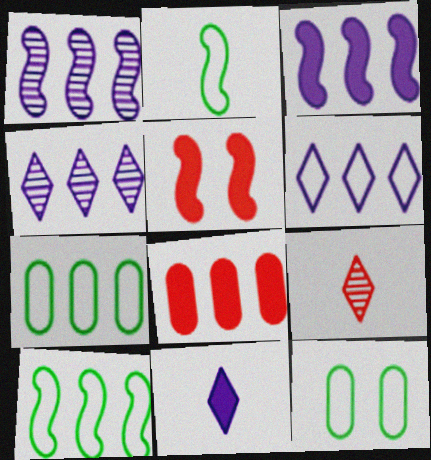[[1, 2, 5], 
[3, 9, 12], 
[4, 8, 10]]